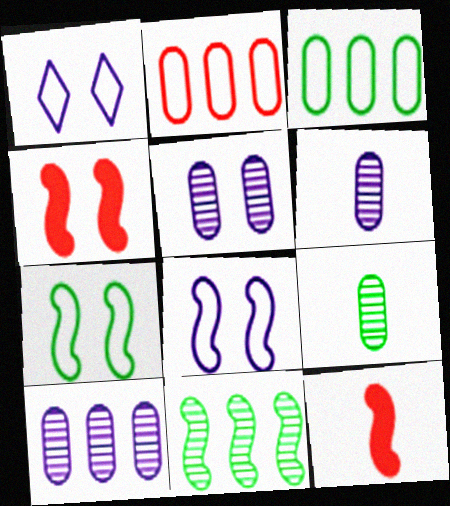[[5, 6, 10], 
[8, 11, 12]]